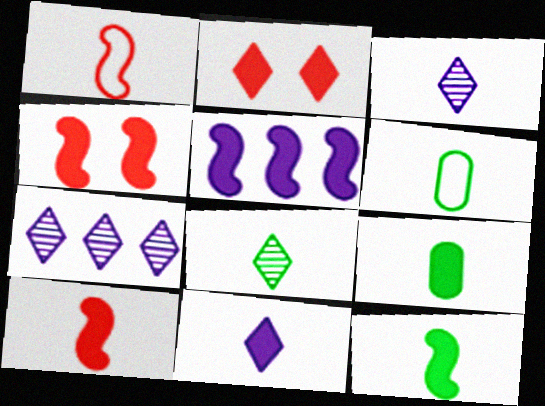[[1, 3, 9], 
[2, 5, 9], 
[3, 6, 10], 
[4, 5, 12], 
[4, 6, 7], 
[6, 8, 12], 
[9, 10, 11]]